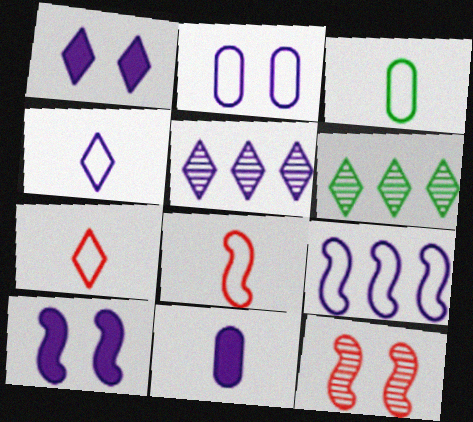[[1, 4, 5], 
[1, 6, 7], 
[2, 4, 9], 
[3, 4, 8]]